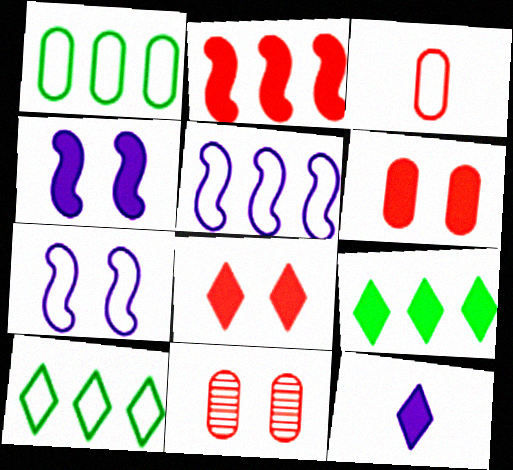[[3, 7, 10], 
[8, 9, 12]]